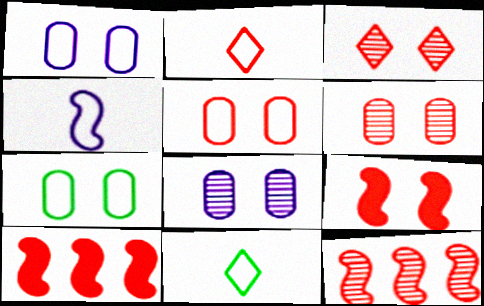[[1, 5, 7], 
[2, 6, 10], 
[3, 5, 9], 
[8, 10, 11]]